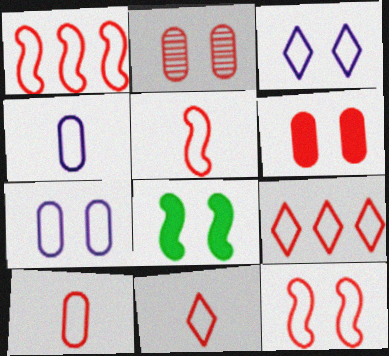[[1, 5, 12], 
[2, 3, 8], 
[5, 10, 11], 
[9, 10, 12]]